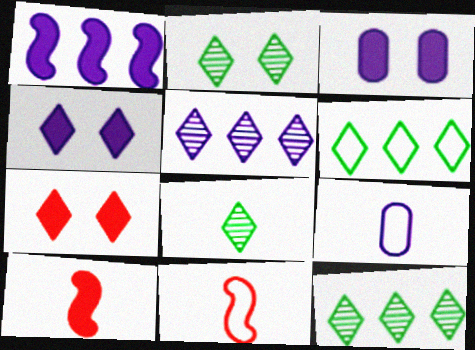[[2, 8, 12], 
[3, 11, 12], 
[8, 9, 10]]